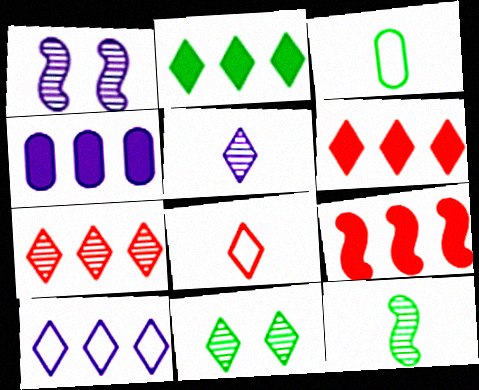[[1, 3, 6], 
[2, 4, 9], 
[2, 7, 10], 
[5, 7, 11]]